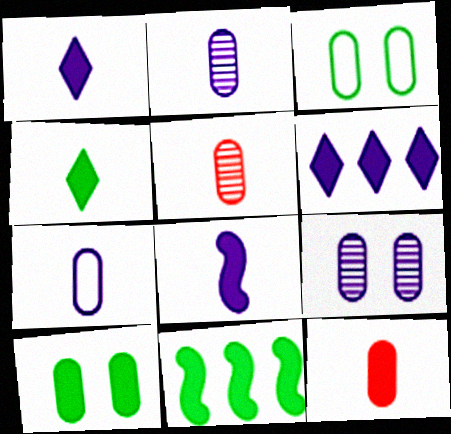[[4, 8, 12], 
[4, 10, 11]]